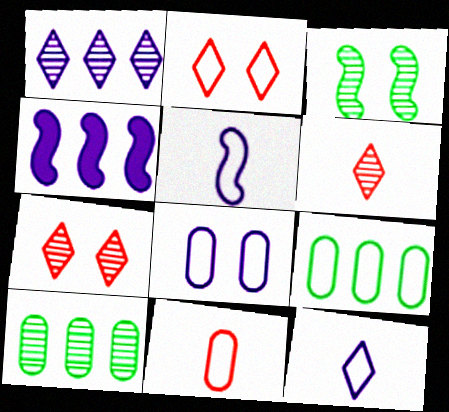[[2, 5, 9], 
[8, 9, 11]]